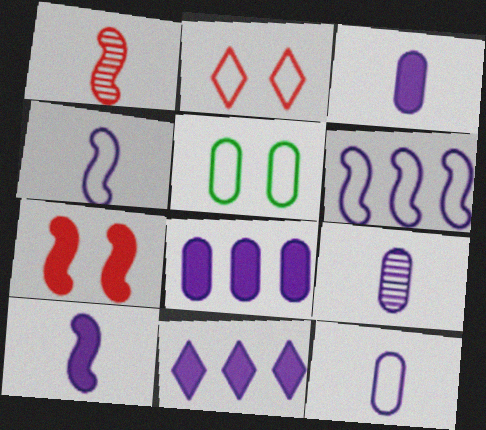[[1, 5, 11], 
[3, 9, 12]]